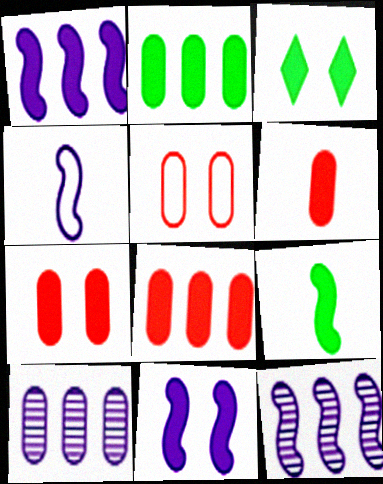[[1, 3, 6], 
[2, 3, 9], 
[3, 7, 11], 
[4, 11, 12], 
[6, 7, 8]]